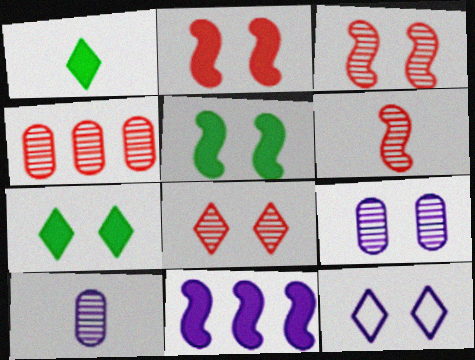[[4, 6, 8], 
[7, 8, 12], 
[10, 11, 12]]